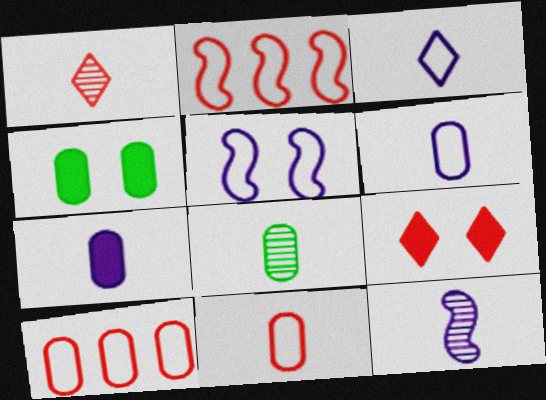[[1, 8, 12], 
[3, 7, 12], 
[7, 8, 11]]